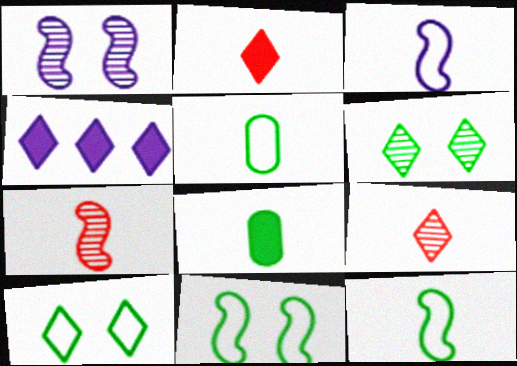[[3, 8, 9], 
[4, 9, 10]]